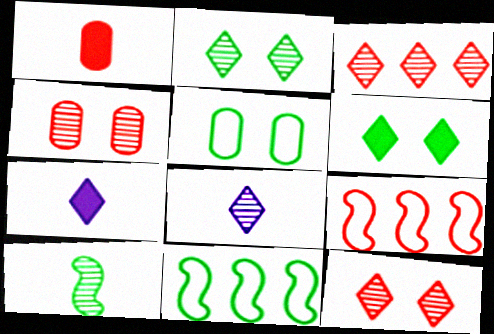[[1, 9, 12], 
[2, 3, 8], 
[4, 7, 11]]